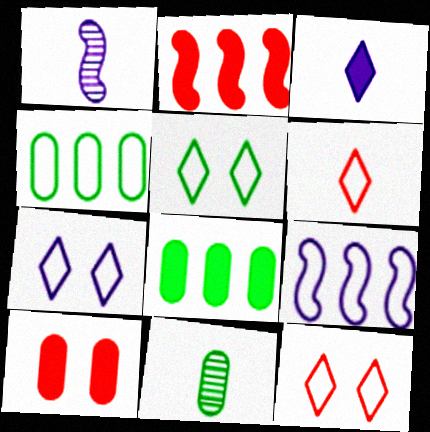[[1, 8, 12], 
[2, 7, 11], 
[5, 7, 12]]